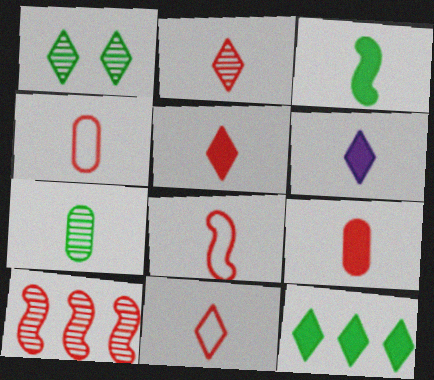[[2, 5, 11], 
[2, 8, 9], 
[3, 6, 9], 
[4, 8, 11], 
[6, 7, 8]]